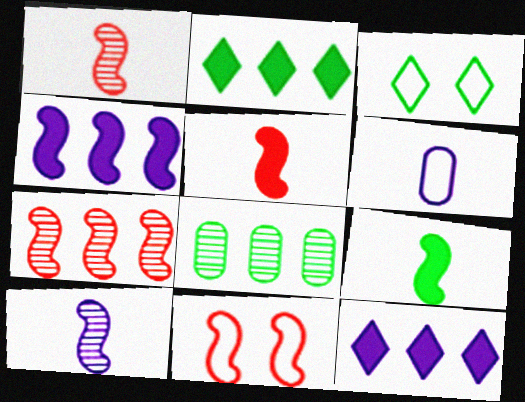[[3, 8, 9], 
[5, 7, 11]]